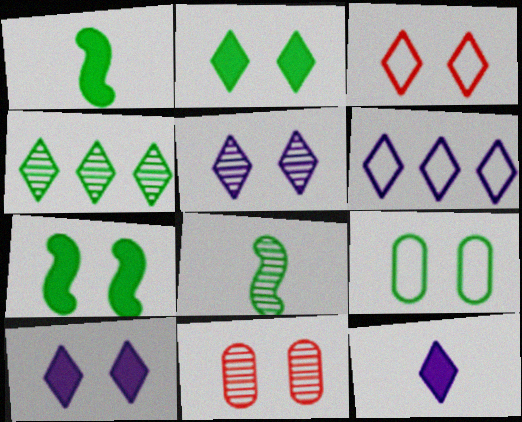[[1, 4, 9], 
[1, 6, 11], 
[2, 3, 5], 
[3, 4, 12], 
[5, 6, 12]]